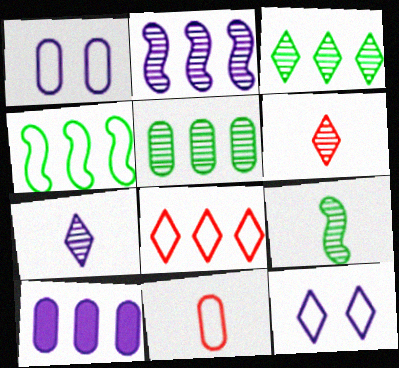[[4, 11, 12]]